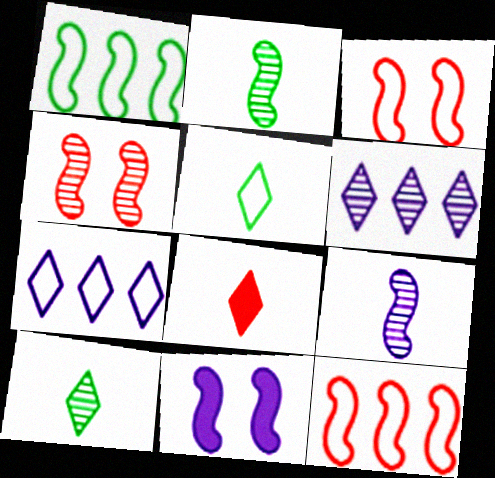[[2, 11, 12]]